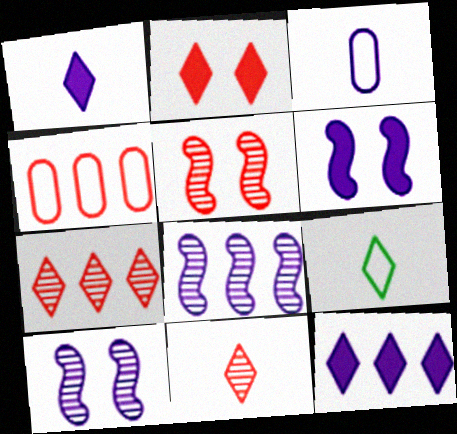[[1, 9, 11], 
[3, 10, 12]]